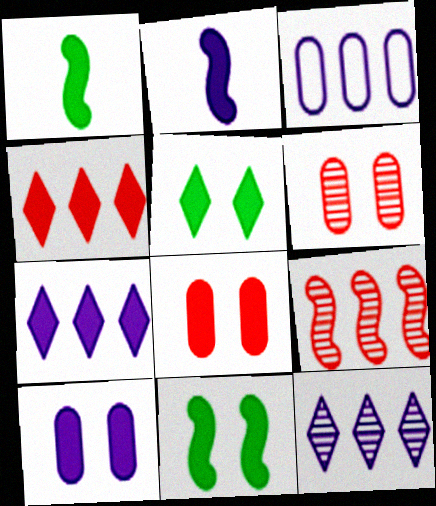[[1, 4, 10], 
[1, 7, 8], 
[2, 7, 10]]